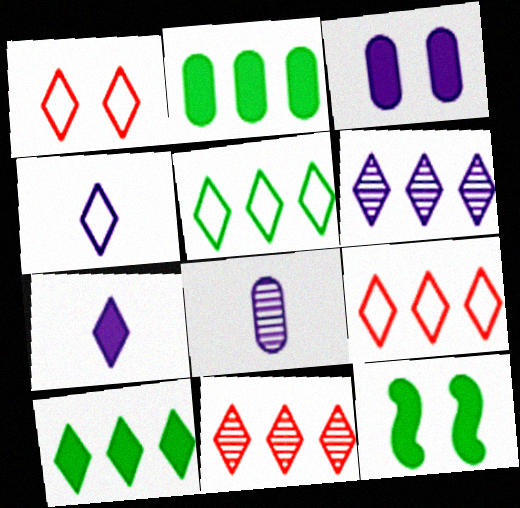[[1, 4, 5], 
[6, 9, 10], 
[8, 9, 12]]